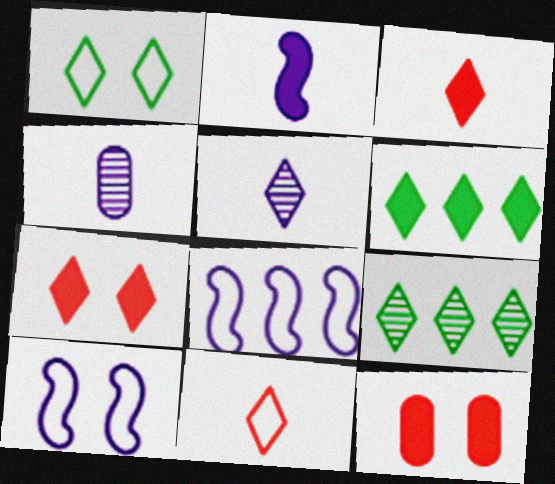[[2, 6, 12]]